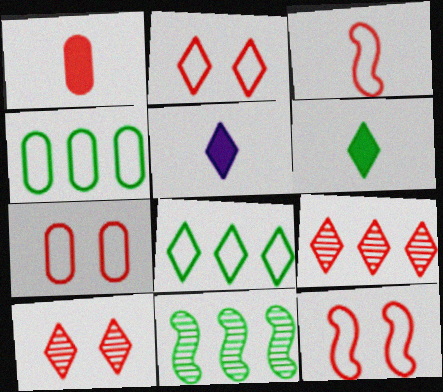[[1, 9, 12], 
[2, 7, 12], 
[5, 7, 11], 
[5, 8, 10]]